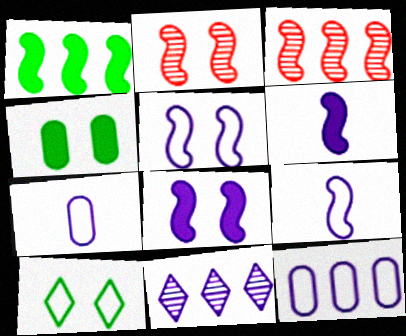[[1, 2, 9], 
[7, 8, 11]]